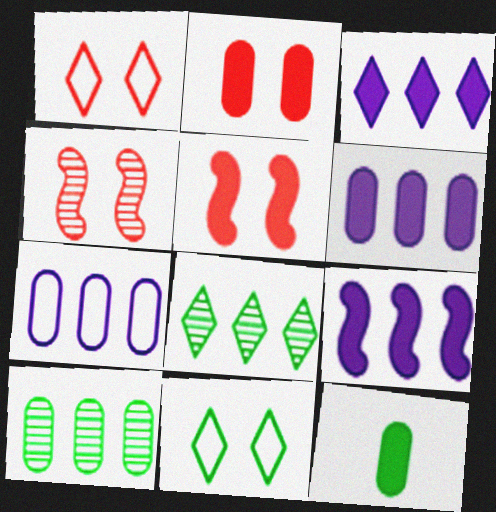[[1, 2, 4], 
[2, 6, 12], 
[3, 5, 12], 
[3, 6, 9]]